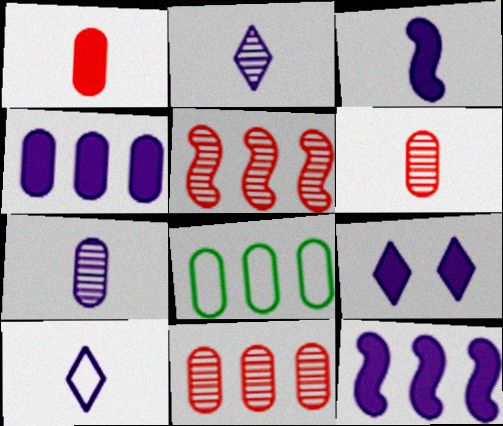[[3, 4, 9], 
[3, 7, 10], 
[4, 8, 11]]